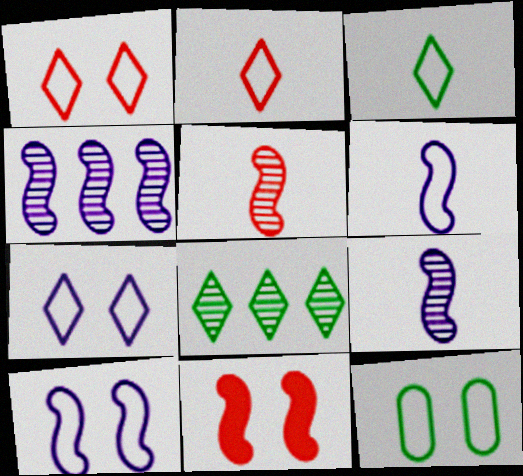[[1, 10, 12]]